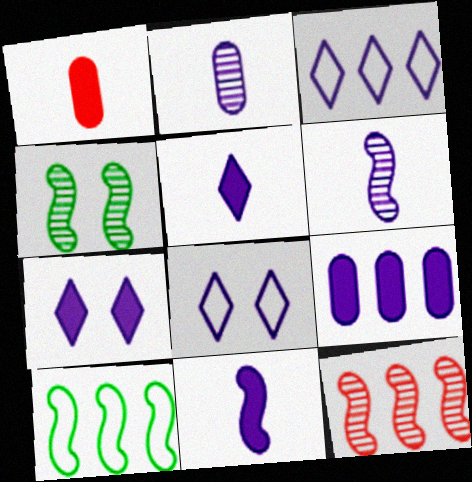[[1, 3, 4], 
[4, 6, 12], 
[6, 8, 9], 
[7, 9, 11]]